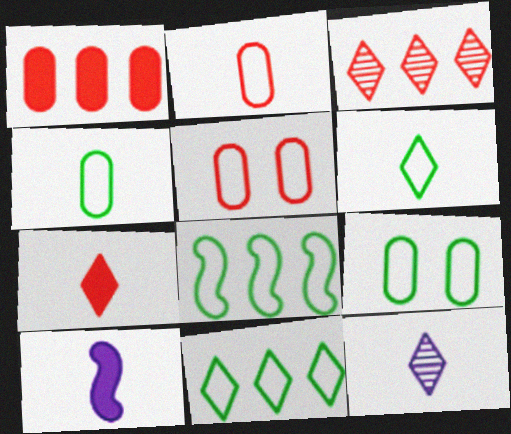[[3, 9, 10], 
[6, 7, 12], 
[6, 8, 9]]